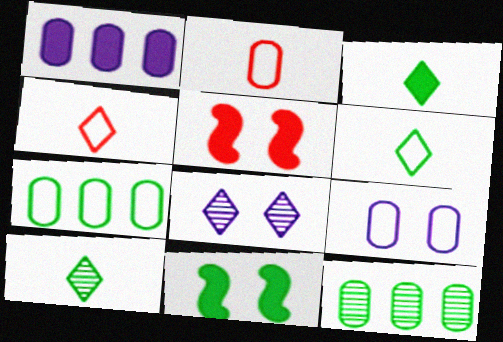[[1, 3, 5], 
[2, 7, 9], 
[3, 6, 10], 
[6, 11, 12], 
[7, 10, 11]]